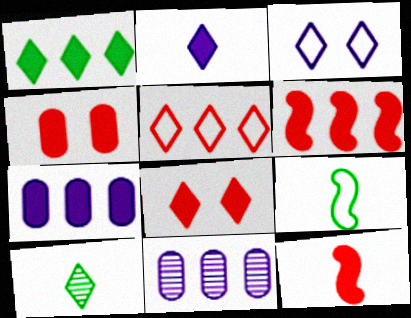[[1, 2, 8], 
[1, 6, 7], 
[8, 9, 11]]